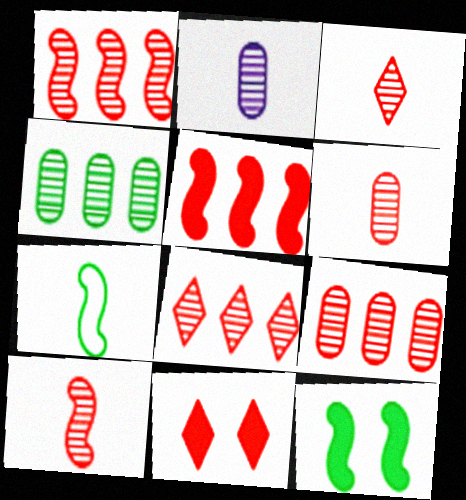[[1, 8, 9], 
[3, 6, 10]]